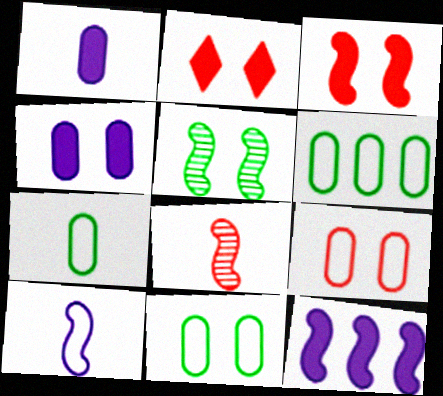[[6, 7, 11]]